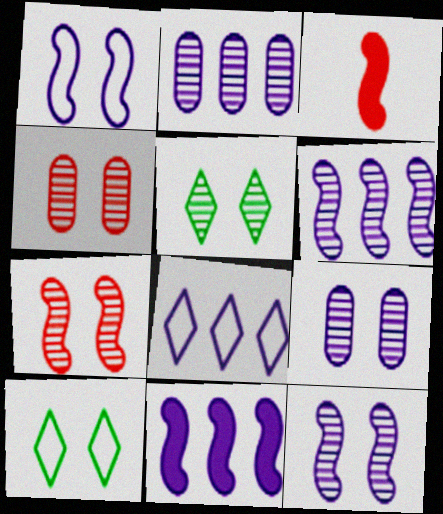[[2, 3, 10], 
[2, 8, 11], 
[4, 5, 12], 
[5, 7, 9]]